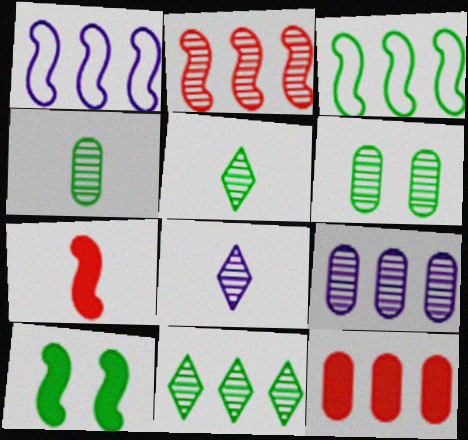[[1, 11, 12], 
[2, 6, 8], 
[2, 9, 11]]